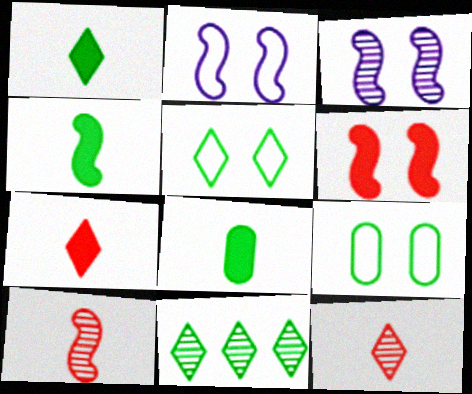[[1, 4, 8], 
[1, 5, 11], 
[4, 9, 11]]